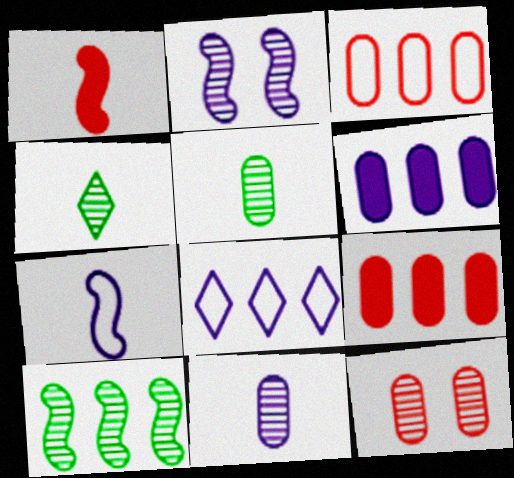[[8, 9, 10]]